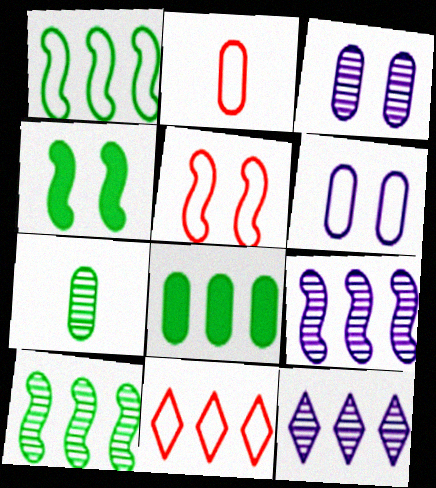[[2, 3, 8], 
[2, 4, 12], 
[2, 5, 11], 
[8, 9, 11]]